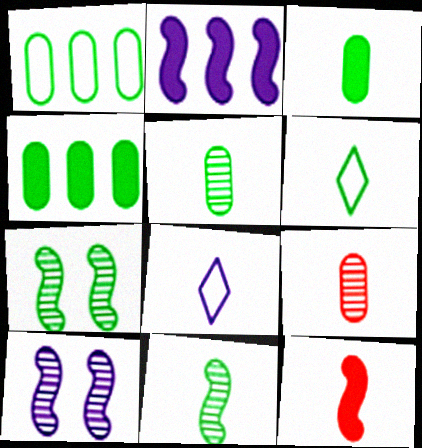[[3, 6, 11], 
[4, 6, 7], 
[5, 8, 12]]